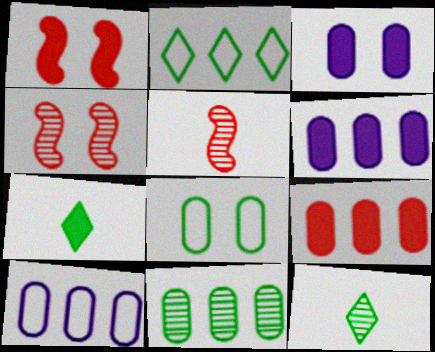[[1, 6, 7], 
[1, 10, 12], 
[2, 3, 5], 
[4, 7, 10], 
[9, 10, 11]]